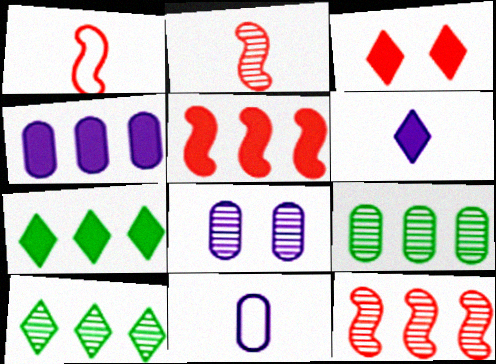[[1, 7, 8], 
[2, 8, 10], 
[3, 6, 7], 
[4, 5, 7], 
[4, 8, 11]]